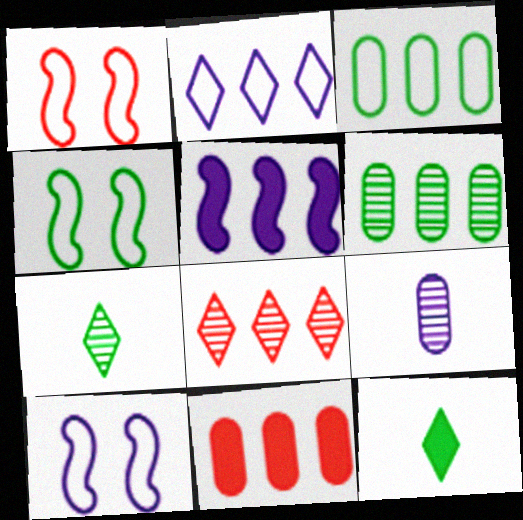[[1, 4, 10], 
[3, 5, 8], 
[4, 6, 12], 
[7, 10, 11]]